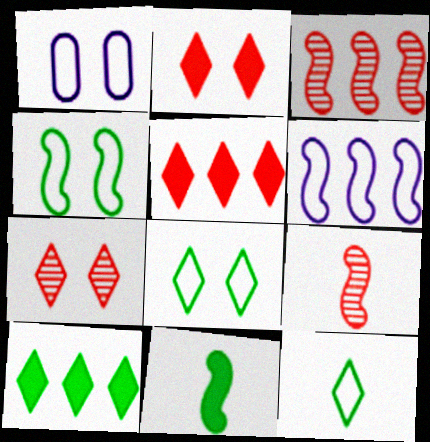[[1, 9, 10]]